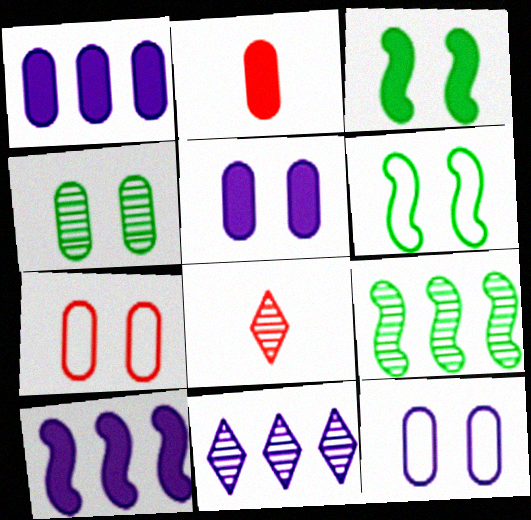[[1, 6, 8], 
[2, 6, 11], 
[4, 5, 7]]